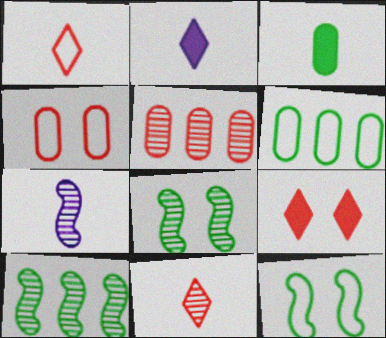[[1, 3, 7], 
[2, 4, 10], 
[2, 5, 12], 
[6, 7, 9]]